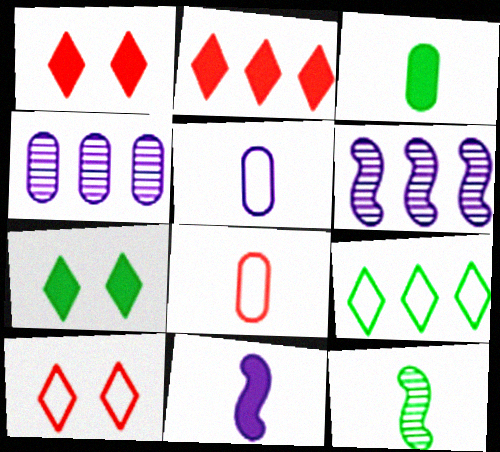[[3, 6, 10], 
[6, 7, 8]]